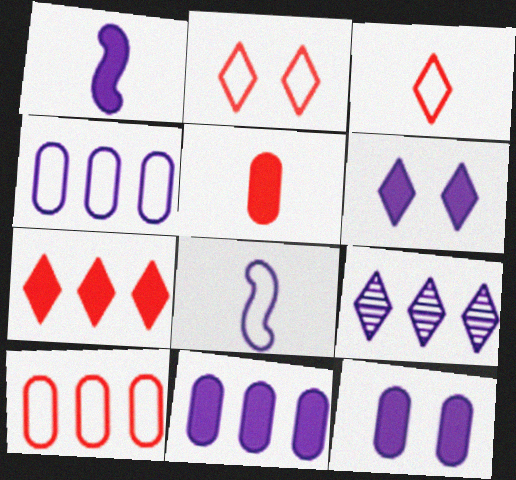[[1, 6, 11], 
[8, 9, 12]]